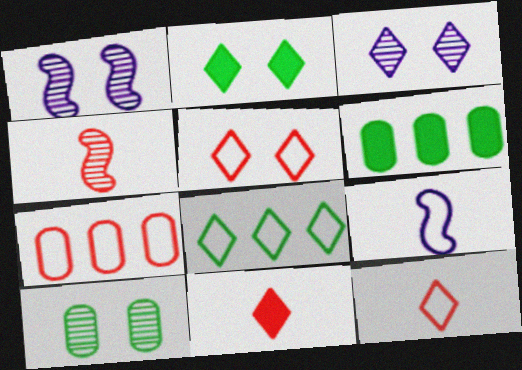[[1, 6, 12], 
[2, 3, 5], 
[3, 8, 11]]